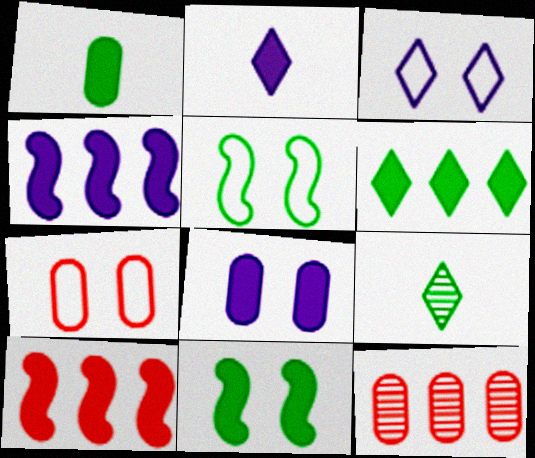[[1, 6, 11], 
[2, 4, 8], 
[2, 5, 12], 
[3, 5, 7], 
[4, 7, 9]]